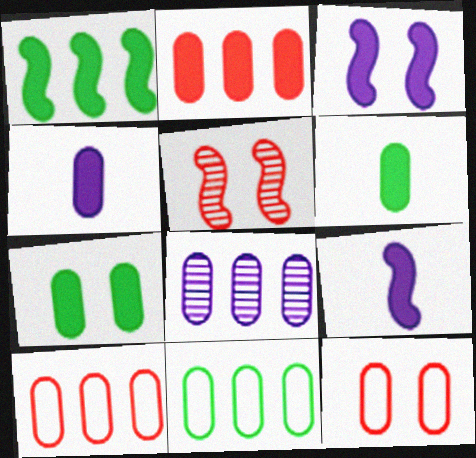[[2, 4, 7], 
[2, 8, 11], 
[6, 8, 12]]